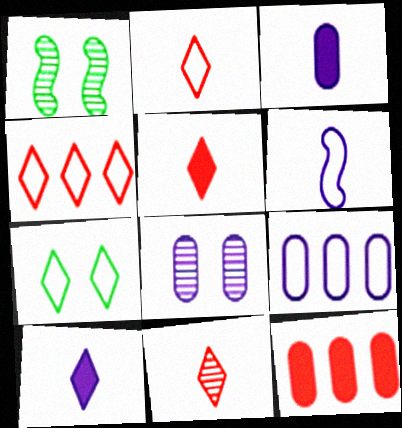[[1, 3, 4], 
[1, 5, 9], 
[2, 5, 11], 
[3, 8, 9]]